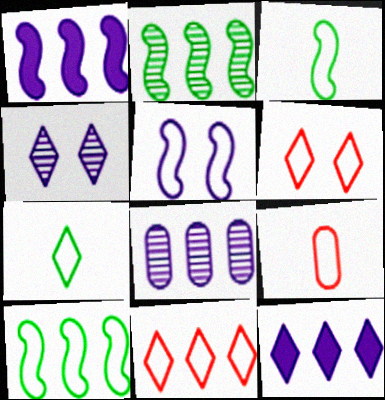[]